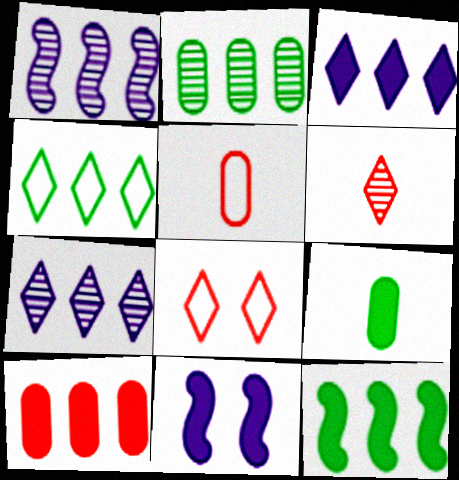[[1, 4, 10], 
[1, 8, 9], 
[2, 4, 12], 
[3, 10, 12]]